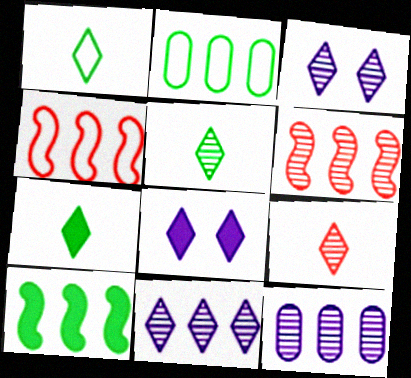[[1, 5, 7]]